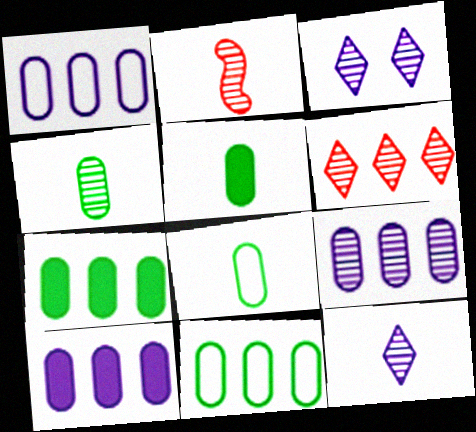[[1, 9, 10], 
[2, 4, 12], 
[4, 5, 8]]